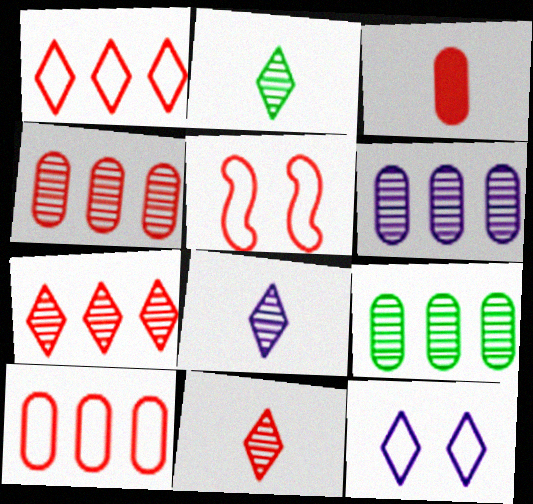[[2, 8, 11], 
[3, 5, 7], 
[4, 6, 9]]